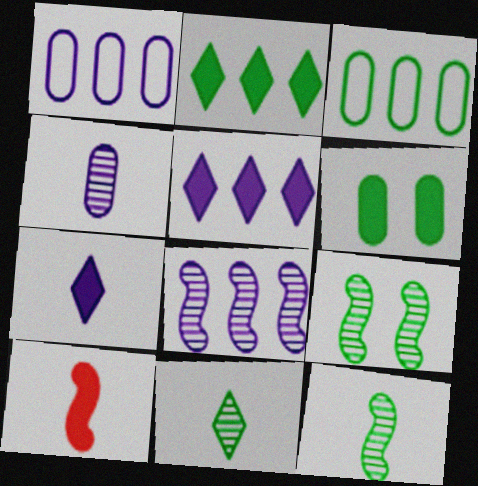[[1, 5, 8], 
[5, 6, 10]]